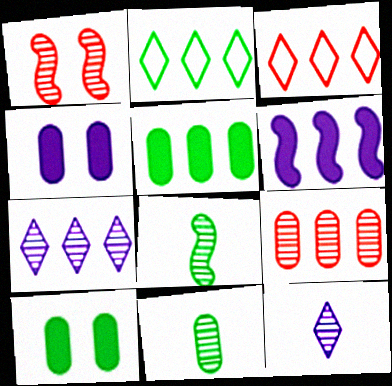[[1, 7, 11], 
[2, 6, 9], 
[2, 8, 10], 
[3, 4, 8]]